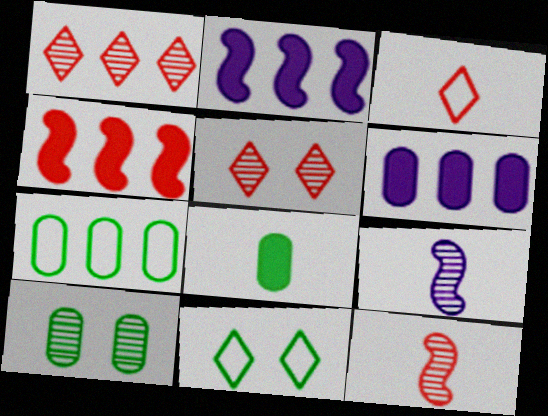[[1, 2, 7], 
[1, 9, 10], 
[2, 3, 10], 
[3, 8, 9], 
[6, 11, 12], 
[7, 8, 10]]